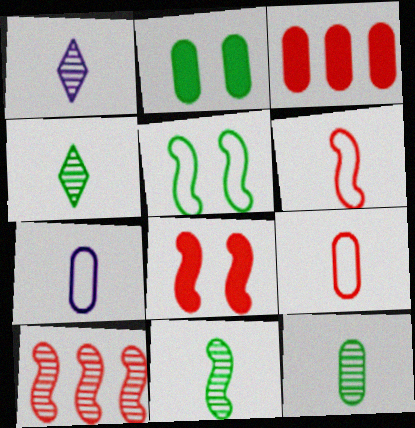[[1, 3, 5], 
[4, 11, 12], 
[6, 8, 10]]